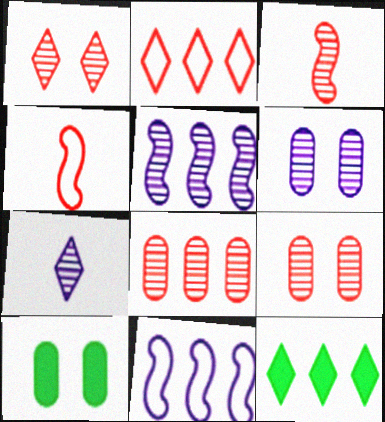[[1, 3, 8], 
[4, 6, 12], 
[5, 6, 7], 
[8, 11, 12]]